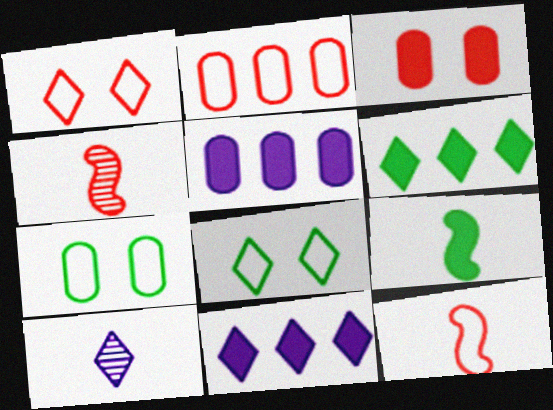[[1, 2, 12], 
[1, 6, 10], 
[3, 9, 11], 
[4, 5, 8], 
[4, 7, 11]]